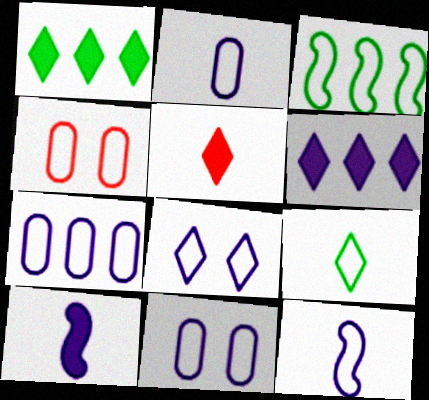[[2, 7, 11], 
[7, 8, 12]]